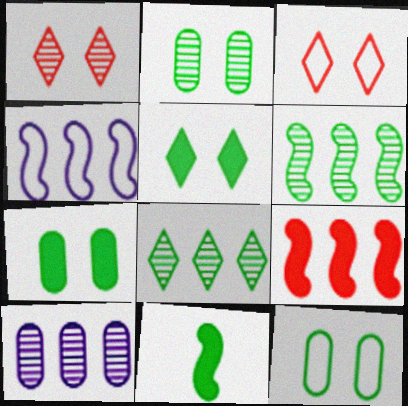[[2, 7, 12], 
[3, 10, 11], 
[4, 6, 9], 
[8, 11, 12]]